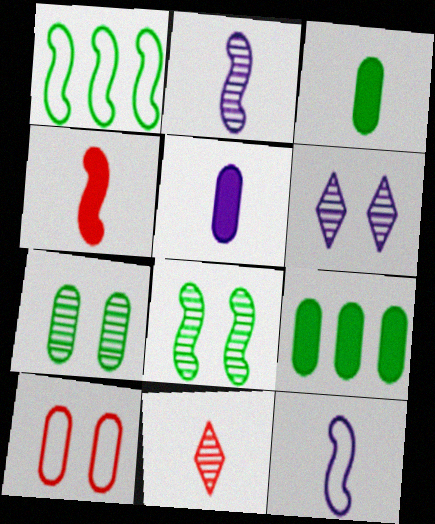[[3, 11, 12]]